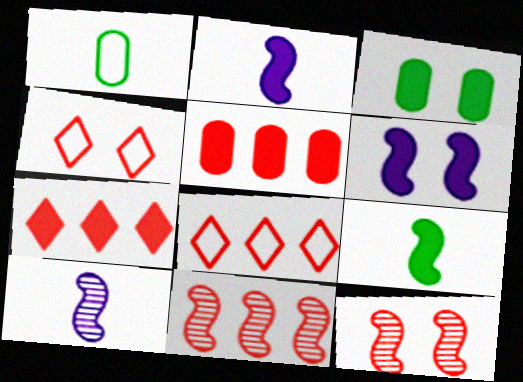[[2, 3, 7], 
[3, 8, 10], 
[5, 8, 11]]